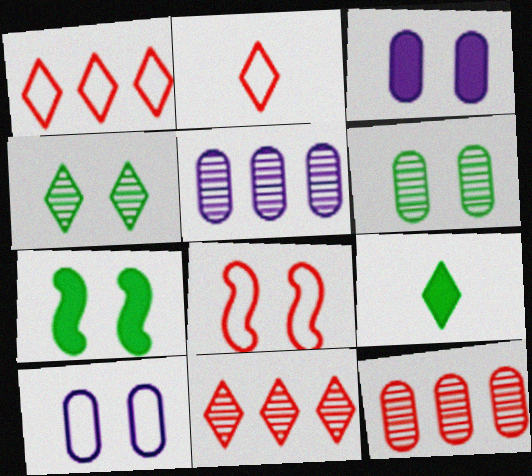[[2, 5, 7], 
[3, 4, 8], 
[5, 8, 9]]